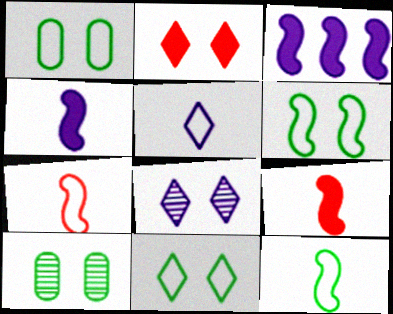[[1, 6, 11], 
[2, 8, 11]]